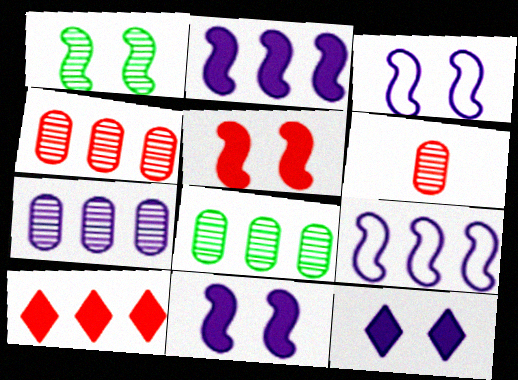[[1, 3, 5], 
[4, 7, 8], 
[8, 9, 10]]